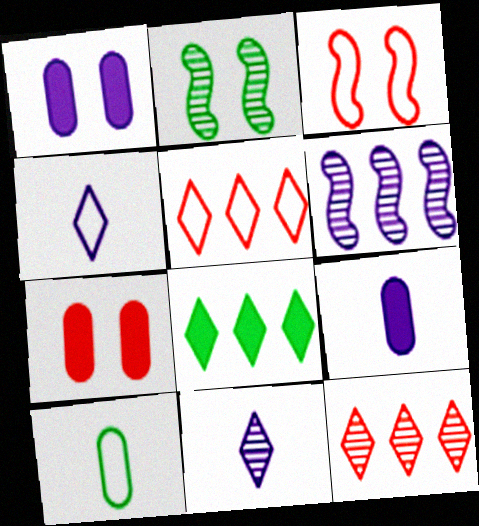[[1, 4, 6], 
[2, 5, 9], 
[2, 8, 10]]